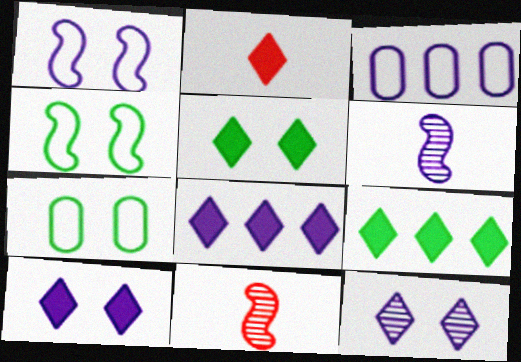[[2, 5, 8], 
[2, 9, 10], 
[3, 5, 11], 
[3, 6, 10], 
[7, 8, 11]]